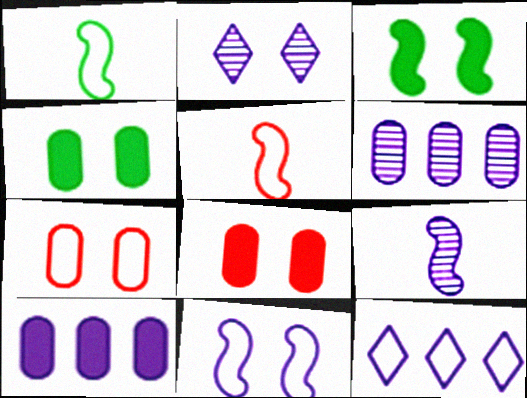[[1, 7, 12], 
[2, 3, 7], 
[2, 6, 9]]